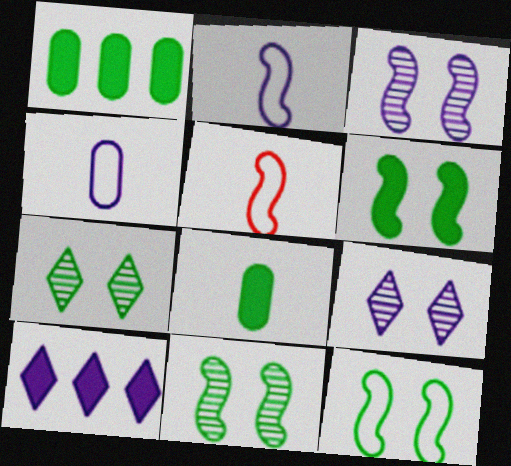[[1, 5, 9], 
[3, 4, 10], 
[6, 11, 12]]